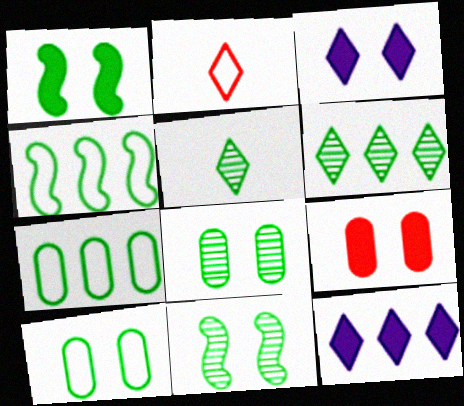[[1, 3, 9], 
[1, 5, 7], 
[2, 3, 6]]